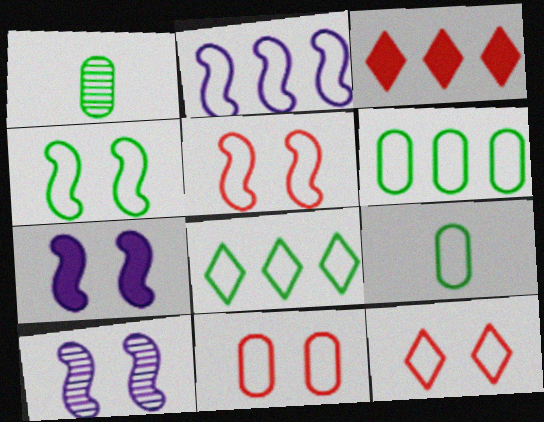[[2, 9, 12], 
[3, 9, 10], 
[4, 8, 9], 
[5, 11, 12]]